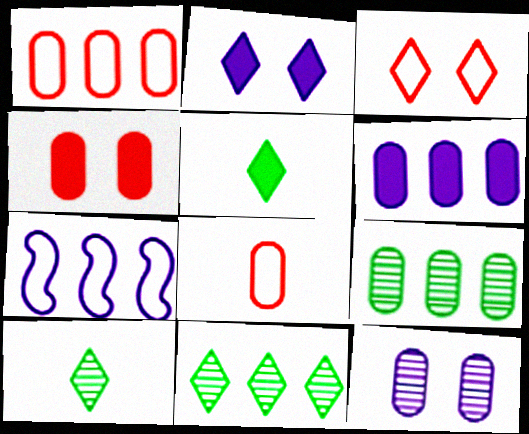[[1, 6, 9], 
[4, 7, 10]]